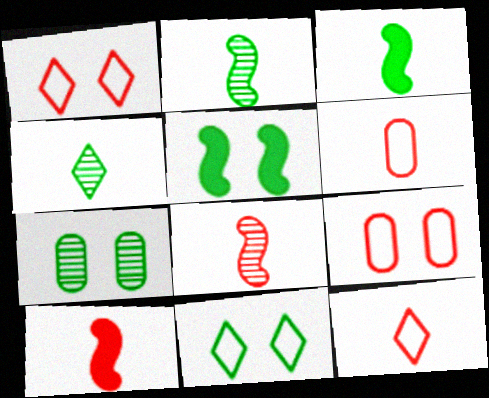[[5, 7, 11]]